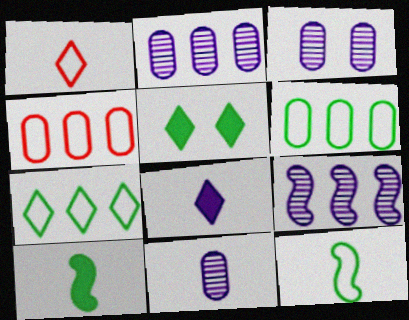[[1, 10, 11], 
[2, 3, 11]]